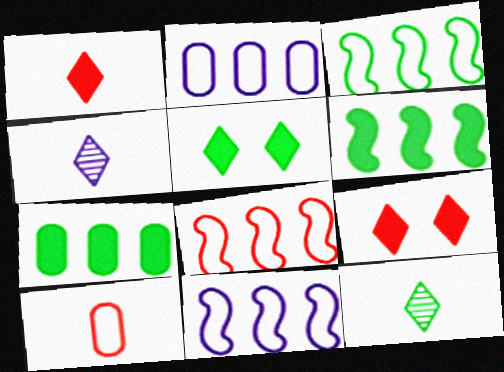[[3, 8, 11]]